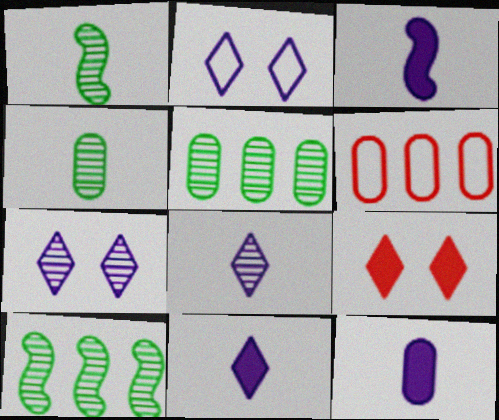[[3, 11, 12]]